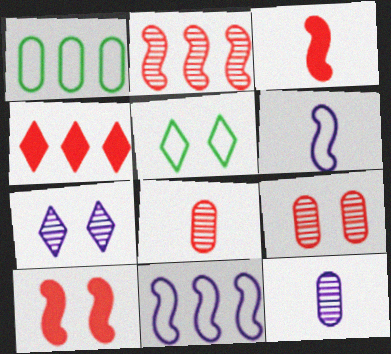[[1, 3, 7]]